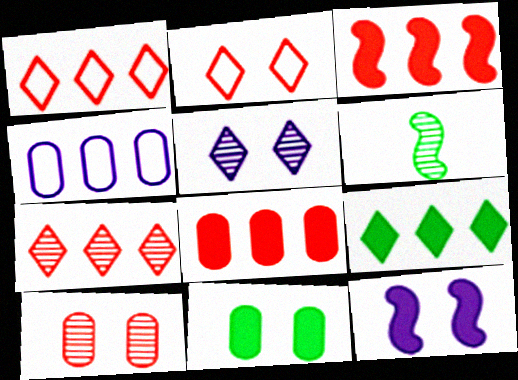[]